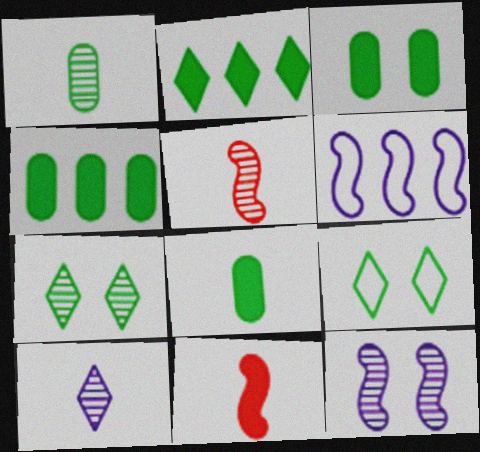[[1, 5, 10], 
[3, 4, 8]]